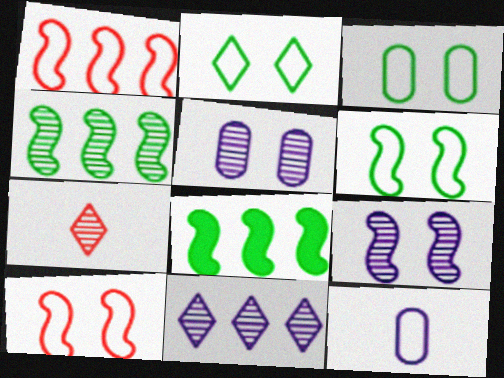[[1, 2, 12], 
[2, 3, 6], 
[4, 5, 7]]